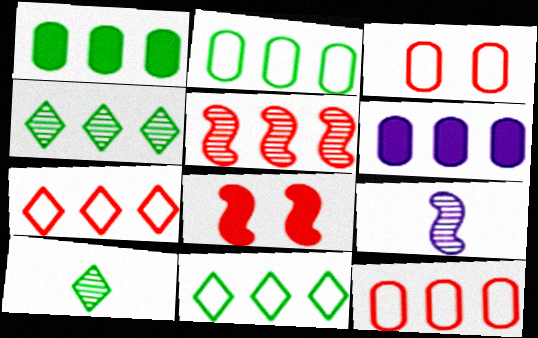[[5, 6, 11]]